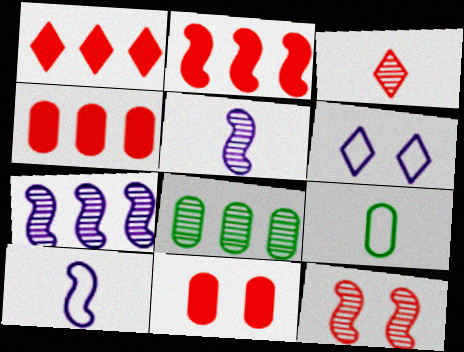[[1, 2, 4]]